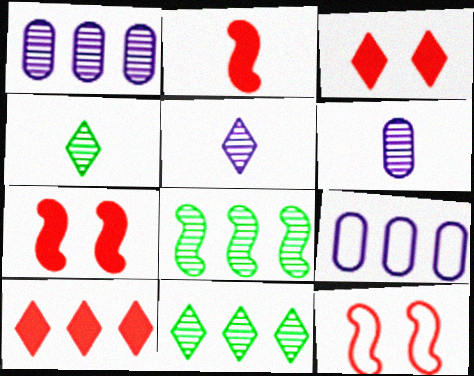[[4, 7, 9], 
[8, 9, 10]]